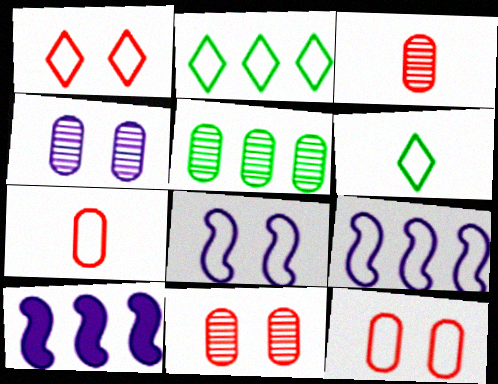[[2, 7, 8], 
[3, 4, 5], 
[6, 9, 12], 
[6, 10, 11]]